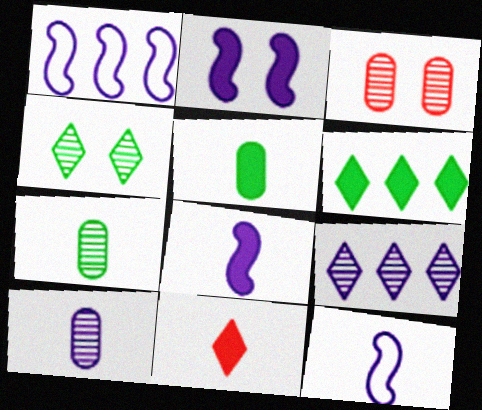[[3, 6, 12], 
[5, 8, 11], 
[7, 11, 12]]